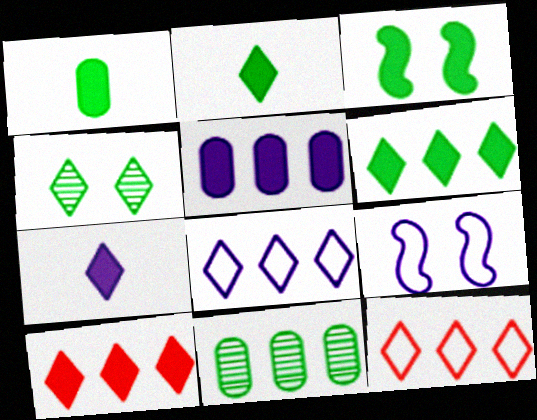[[1, 3, 6], 
[4, 7, 12]]